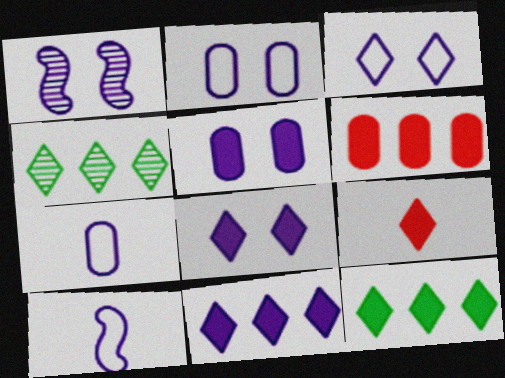[[1, 2, 8], 
[1, 3, 5], 
[1, 7, 11], 
[3, 4, 9], 
[8, 9, 12]]